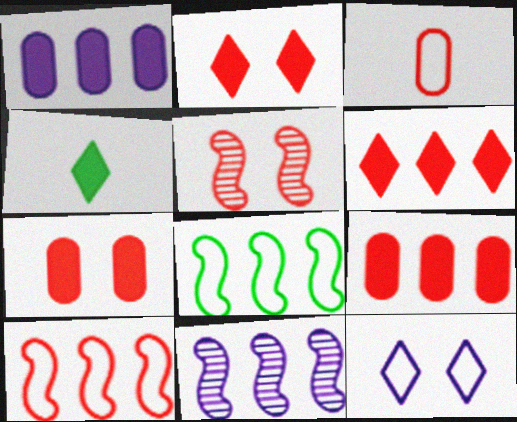[[3, 5, 6], 
[3, 8, 12]]